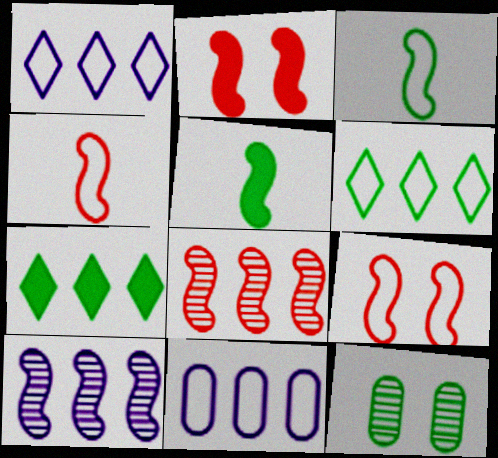[[2, 3, 10], 
[2, 4, 8], 
[3, 7, 12], 
[5, 6, 12], 
[5, 9, 10], 
[7, 8, 11]]